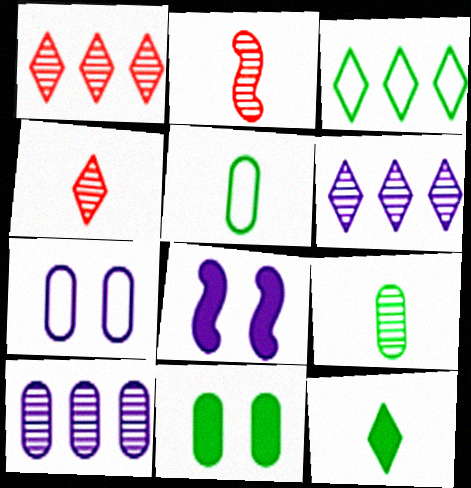[[1, 5, 8]]